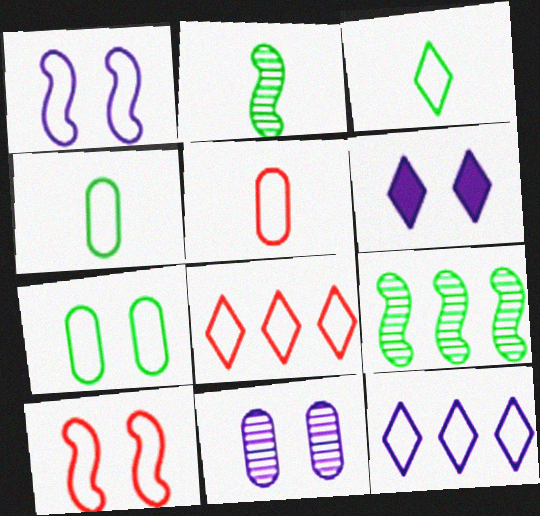[[1, 4, 8], 
[1, 6, 11], 
[4, 10, 12], 
[5, 6, 9], 
[5, 8, 10]]